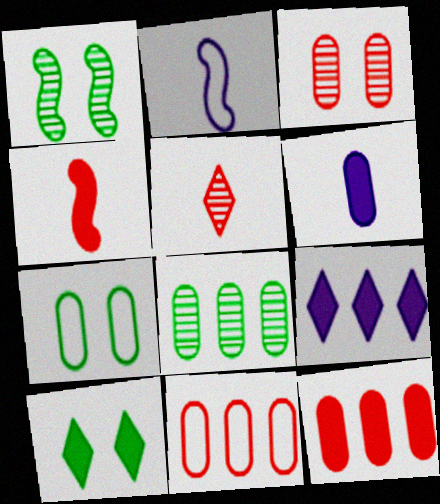[[1, 7, 10]]